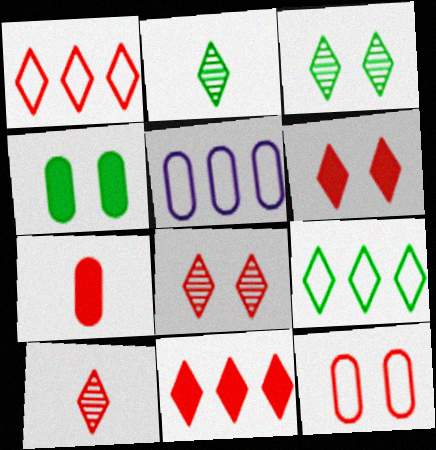[[1, 6, 10]]